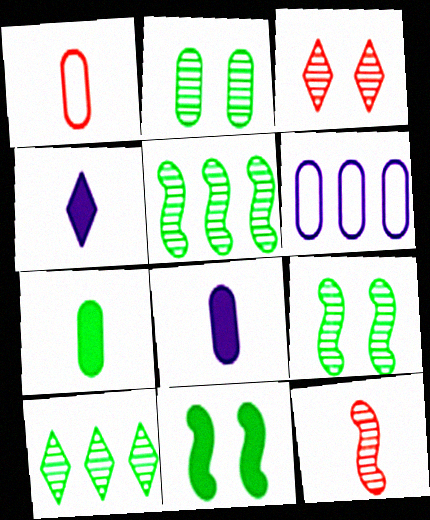[]